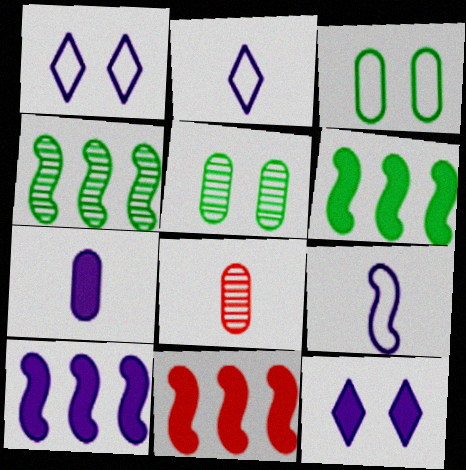[[1, 6, 8], 
[2, 5, 11], 
[6, 10, 11], 
[7, 10, 12]]